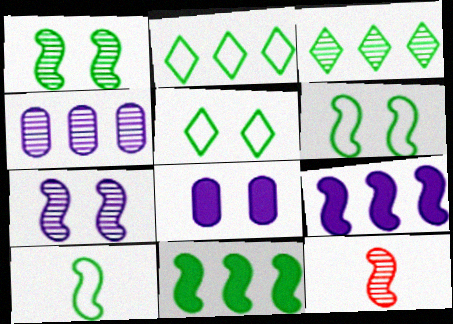[[1, 10, 11], 
[2, 8, 12], 
[6, 9, 12]]